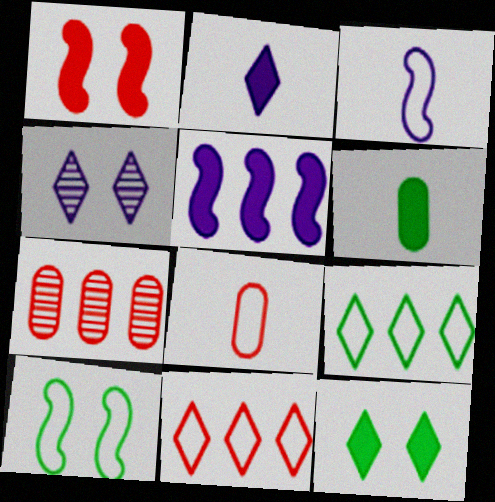[[2, 7, 10], 
[3, 7, 12], 
[5, 7, 9]]